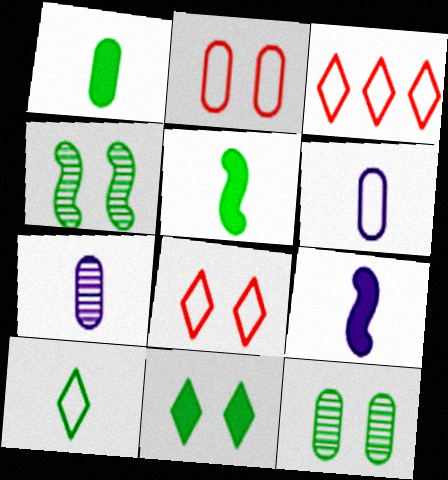[[3, 9, 12]]